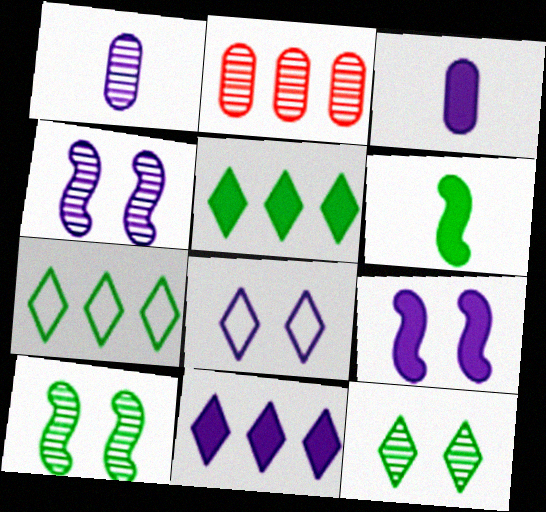[[2, 6, 8], 
[3, 9, 11]]